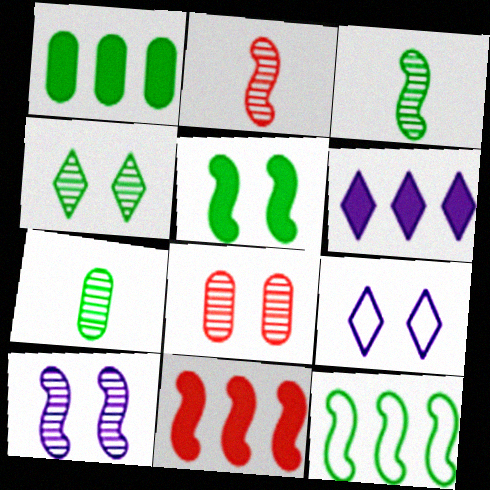[[1, 2, 9], 
[1, 6, 11], 
[3, 5, 12], 
[4, 8, 10], 
[5, 8, 9], 
[7, 9, 11]]